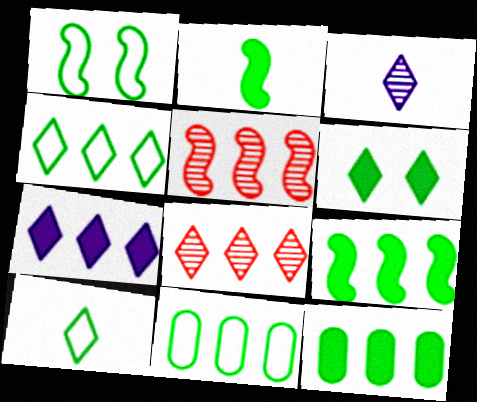[[1, 10, 11], 
[2, 6, 12], 
[4, 7, 8], 
[5, 7, 11]]